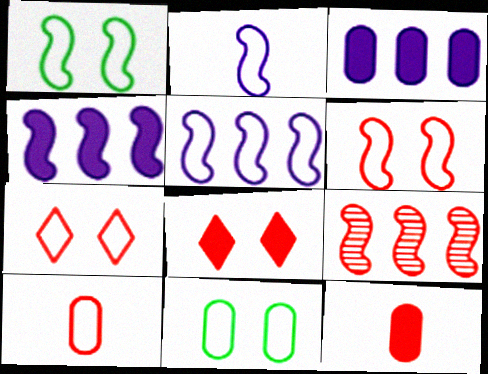[[7, 9, 12], 
[8, 9, 10]]